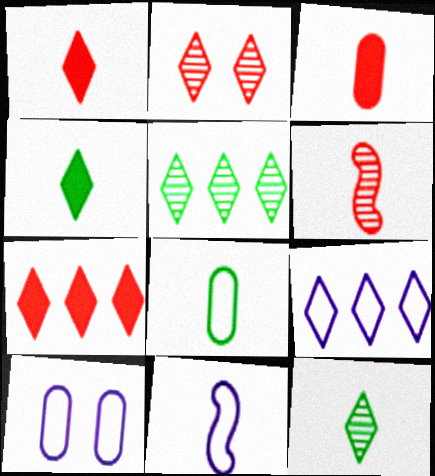[[2, 4, 9], 
[3, 11, 12], 
[5, 7, 9], 
[9, 10, 11]]